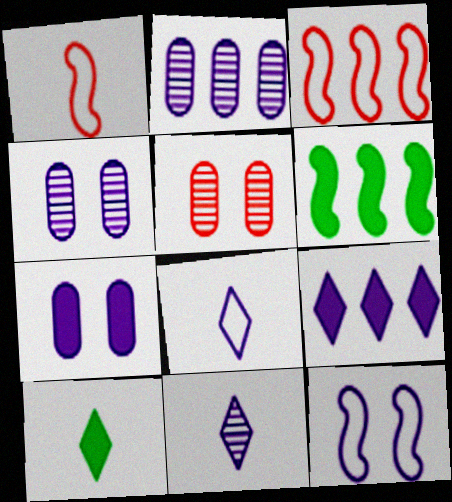[[3, 4, 10], 
[5, 6, 8]]